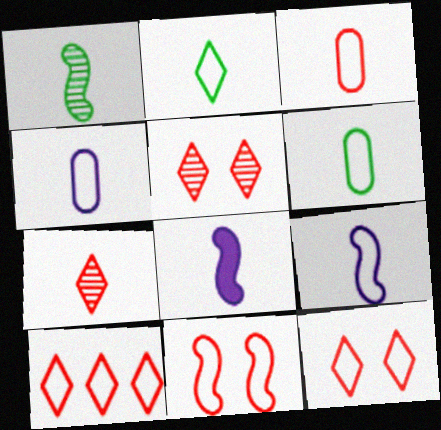[[2, 3, 9], 
[3, 4, 6], 
[3, 10, 11], 
[6, 7, 8]]